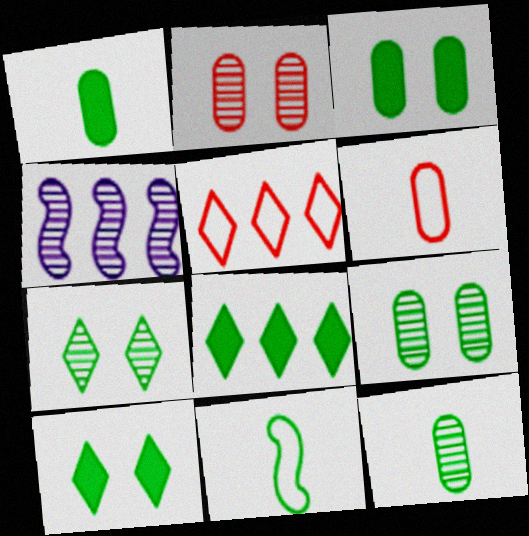[[4, 6, 10], 
[8, 9, 11]]